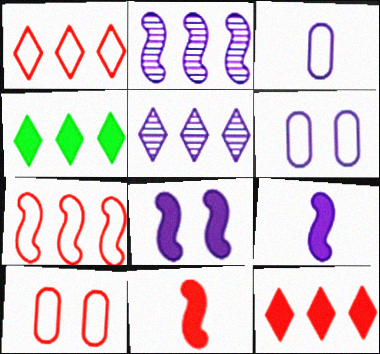[[1, 4, 5], 
[3, 5, 8], 
[5, 6, 9]]